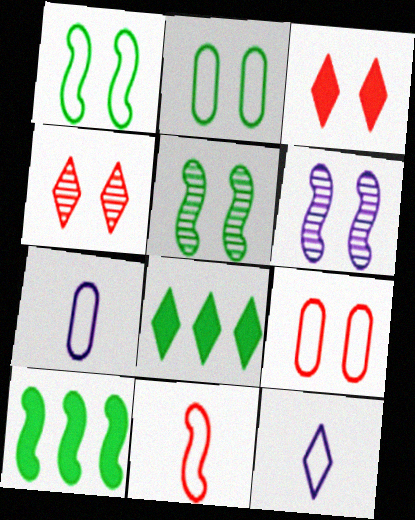[[2, 3, 6], 
[4, 7, 10], 
[4, 8, 12], 
[6, 10, 11]]